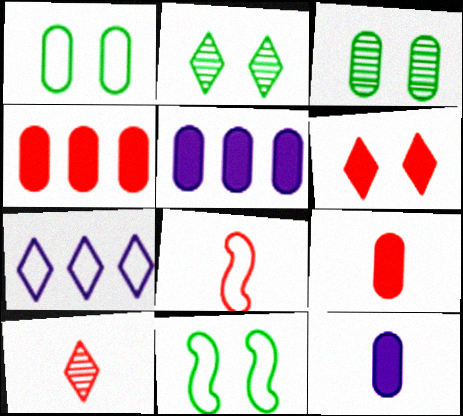[[1, 7, 8], 
[2, 5, 8], 
[5, 10, 11], 
[8, 9, 10]]